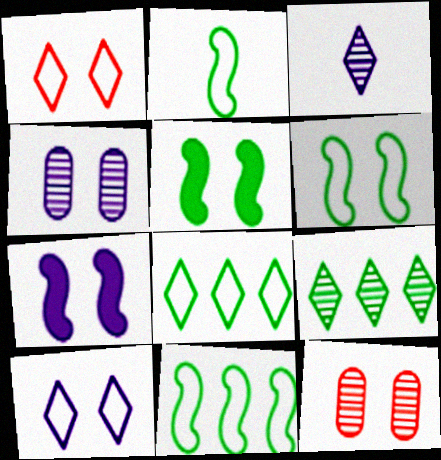[[1, 4, 5], 
[2, 6, 11], 
[4, 7, 10], 
[5, 10, 12]]